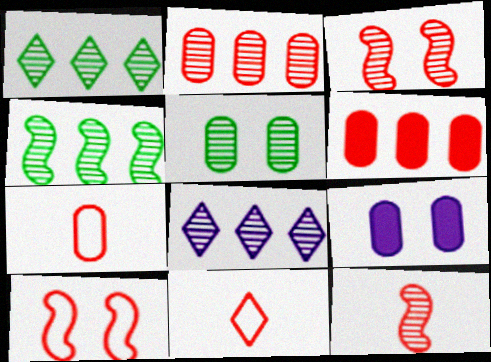[[2, 4, 8], 
[3, 6, 11], 
[4, 9, 11], 
[5, 8, 12]]